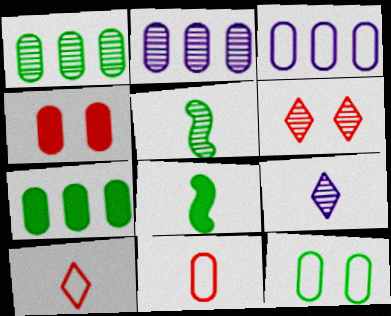[[2, 5, 6], 
[3, 6, 8], 
[3, 11, 12], 
[8, 9, 11]]